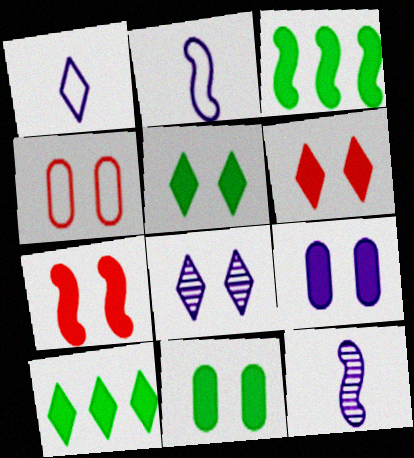[[4, 10, 12], 
[5, 7, 9]]